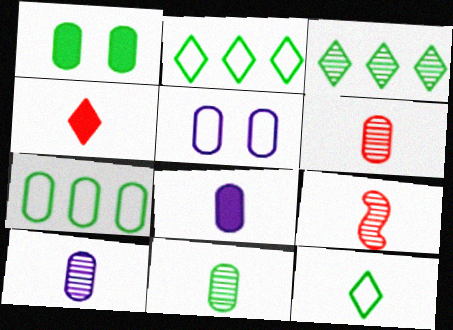[[1, 7, 11], 
[6, 10, 11], 
[8, 9, 12]]